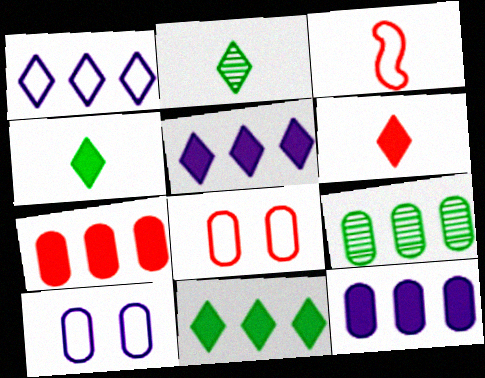[]